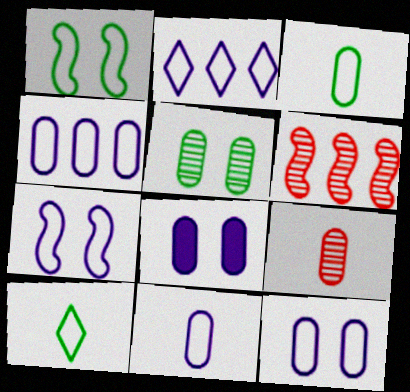[[2, 7, 11], 
[4, 11, 12], 
[6, 8, 10]]